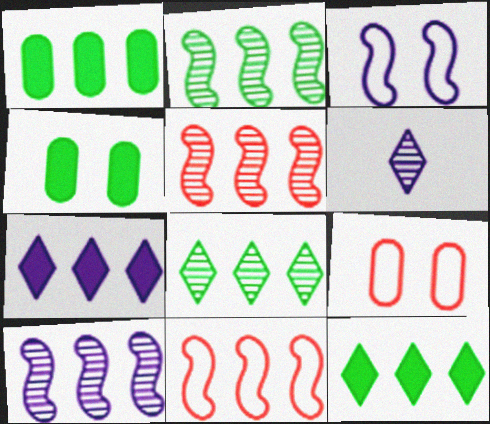[[2, 5, 10], 
[4, 6, 11]]